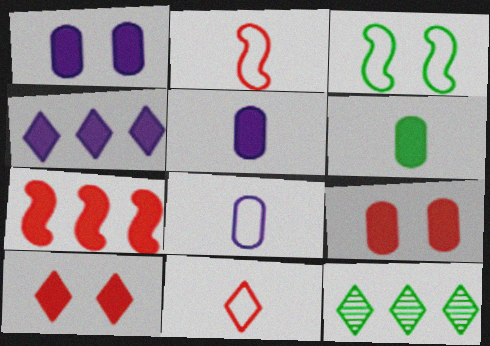[[1, 2, 12], 
[3, 6, 12]]